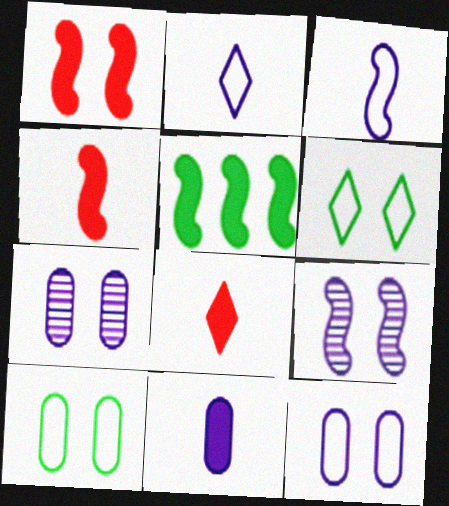[[1, 6, 7]]